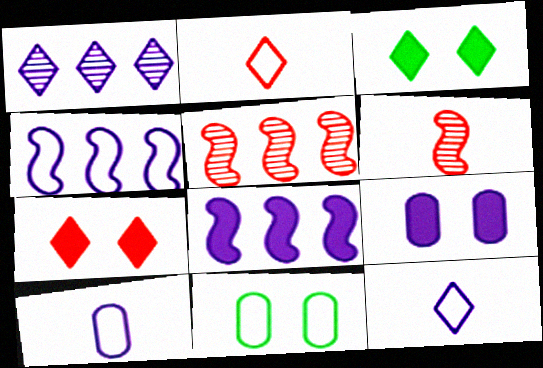[[1, 2, 3], 
[2, 4, 11], 
[3, 5, 10]]